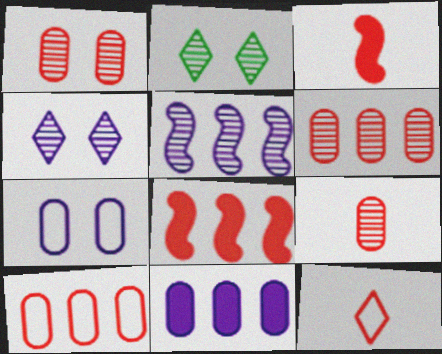[[1, 6, 9], 
[1, 8, 12], 
[2, 5, 9], 
[3, 9, 12]]